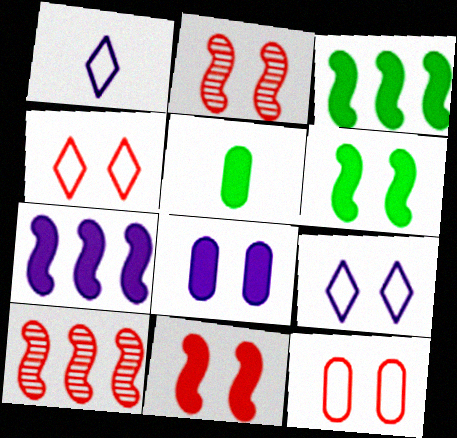[[5, 9, 10]]